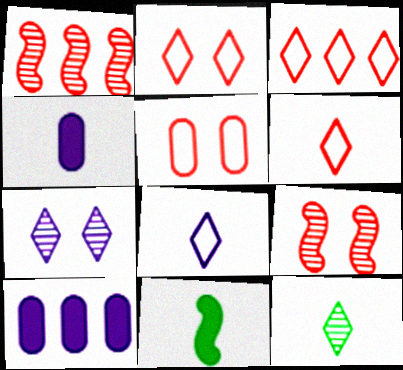[[2, 3, 6]]